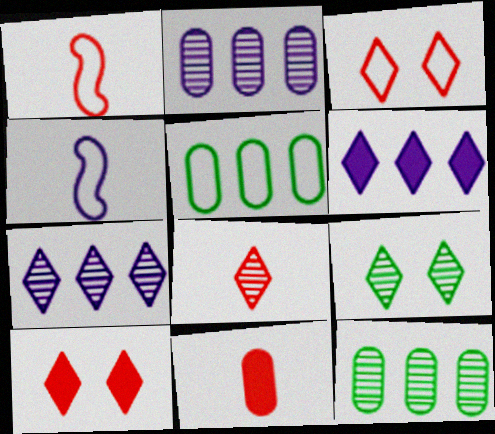[[1, 8, 11], 
[3, 4, 5], 
[4, 10, 12], 
[7, 8, 9]]